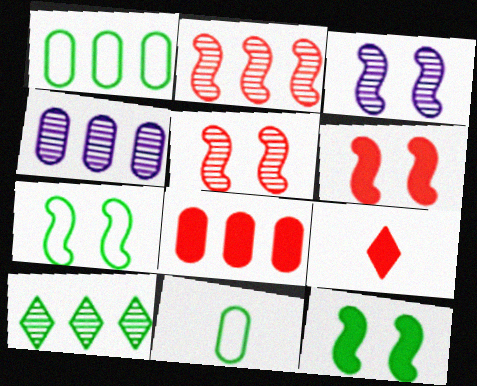[[1, 3, 9], 
[1, 4, 8], 
[2, 4, 10], 
[3, 6, 7], 
[4, 7, 9], 
[6, 8, 9], 
[10, 11, 12]]